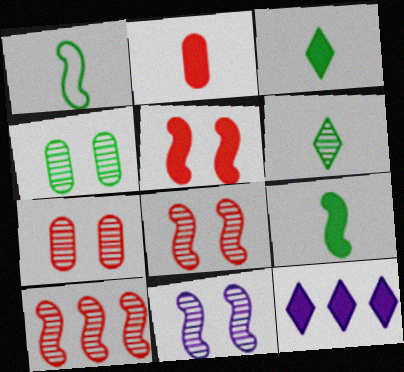[[1, 7, 12]]